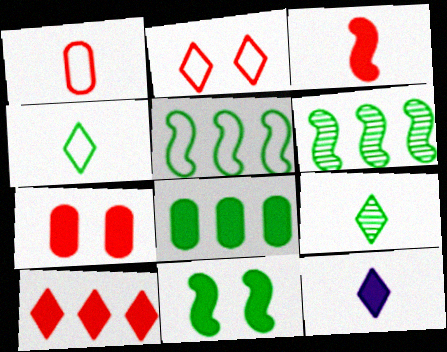[[3, 7, 10]]